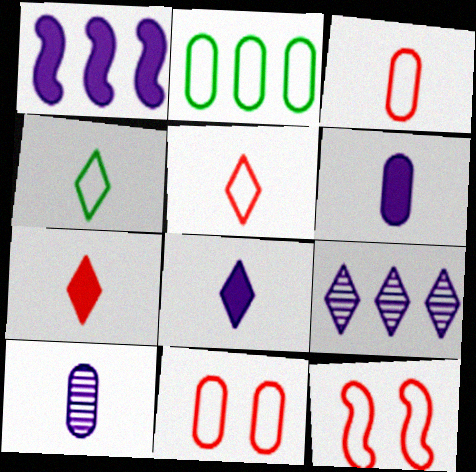[]